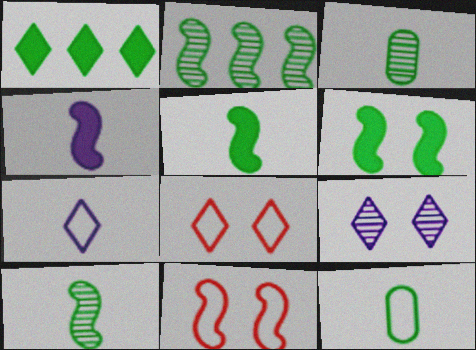[[2, 4, 11]]